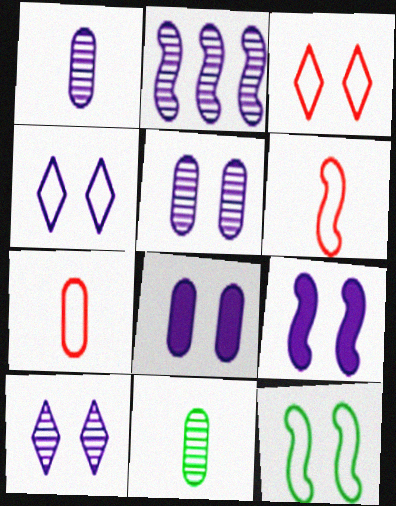[[1, 2, 10], 
[4, 5, 9]]